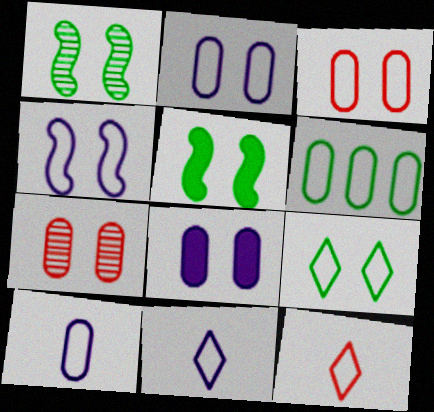[[3, 4, 9], 
[3, 6, 10], 
[4, 6, 12]]